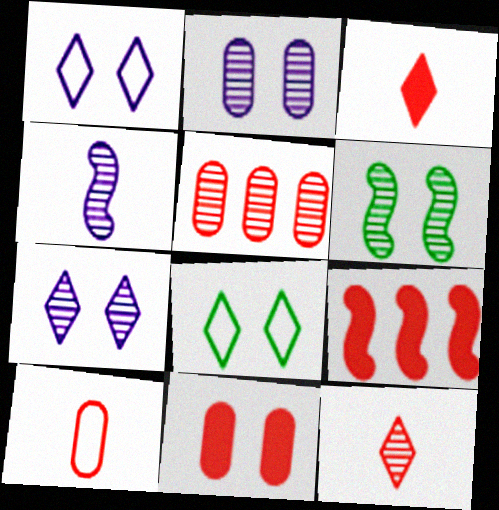[[1, 6, 11], 
[3, 9, 11], 
[5, 10, 11]]